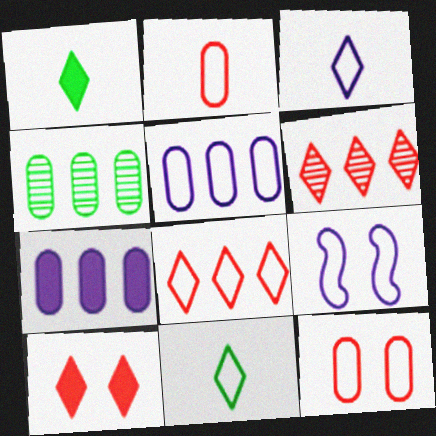[[3, 5, 9]]